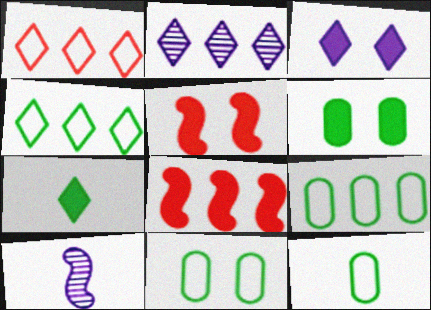[[1, 6, 10], 
[2, 5, 12], 
[2, 8, 9], 
[3, 5, 6], 
[9, 11, 12]]